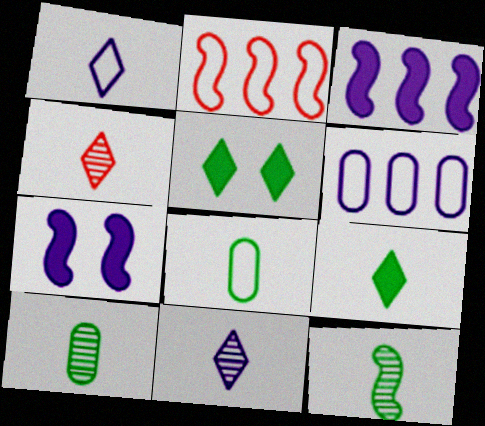[[1, 4, 9], 
[2, 7, 12], 
[6, 7, 11], 
[8, 9, 12]]